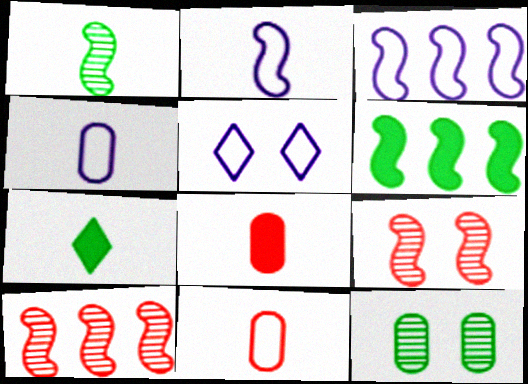[[2, 6, 9], 
[3, 4, 5], 
[3, 6, 10]]